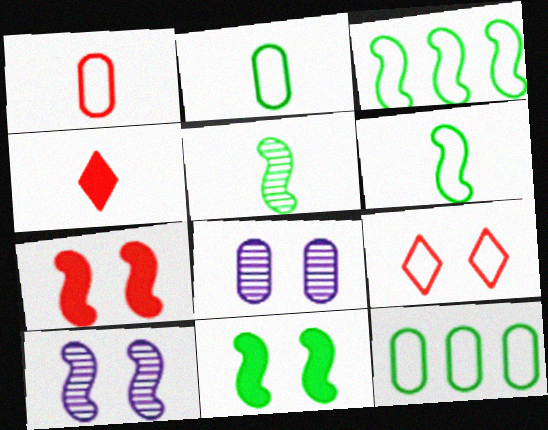[[3, 4, 8], 
[3, 5, 11], 
[4, 10, 12], 
[8, 9, 11]]